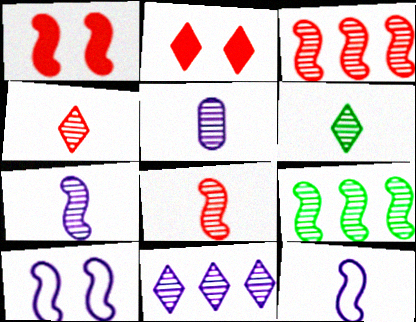[[1, 9, 12], 
[5, 6, 8]]